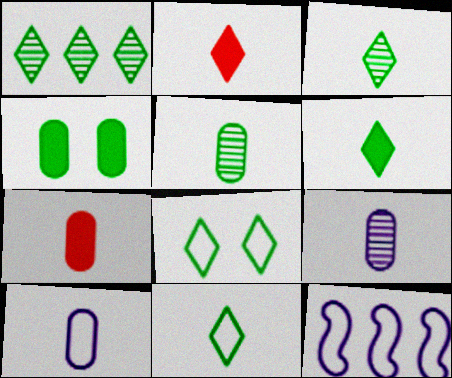[[1, 6, 8], 
[3, 6, 11], 
[5, 7, 10]]